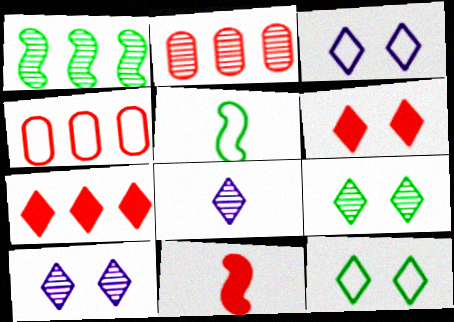[[3, 4, 5], 
[3, 6, 9], 
[6, 10, 12], 
[7, 8, 12]]